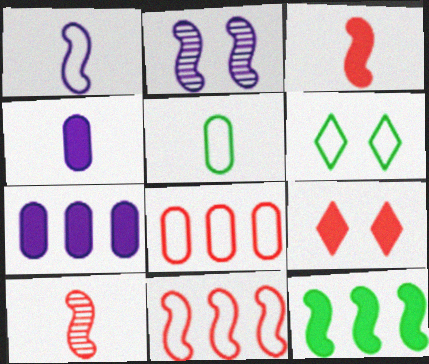[[1, 6, 8], 
[4, 9, 12], 
[6, 7, 10], 
[8, 9, 10]]